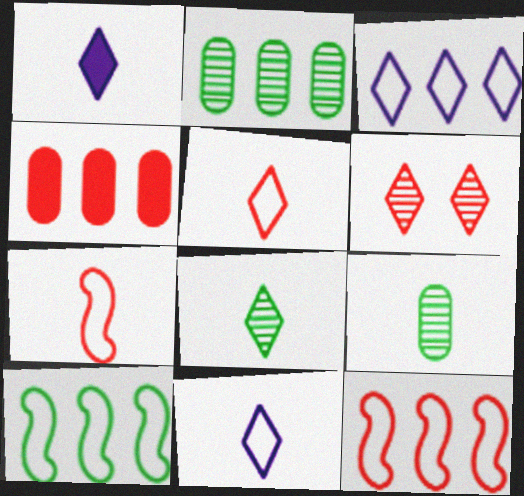[[1, 5, 8], 
[1, 7, 9], 
[4, 6, 7]]